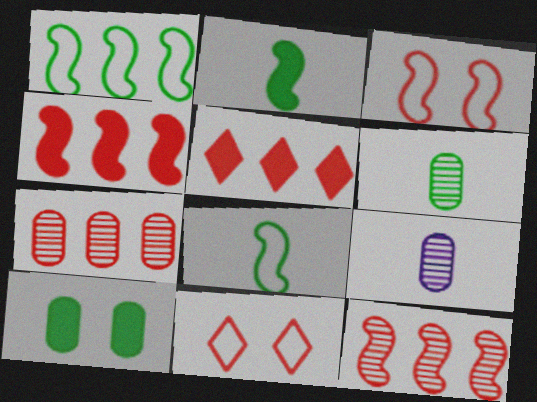[]